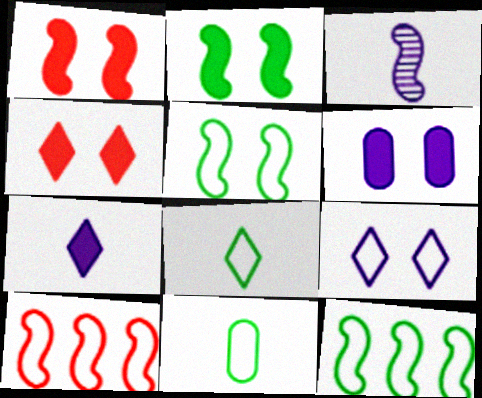[[1, 3, 12], 
[2, 3, 10], 
[2, 4, 6], 
[9, 10, 11]]